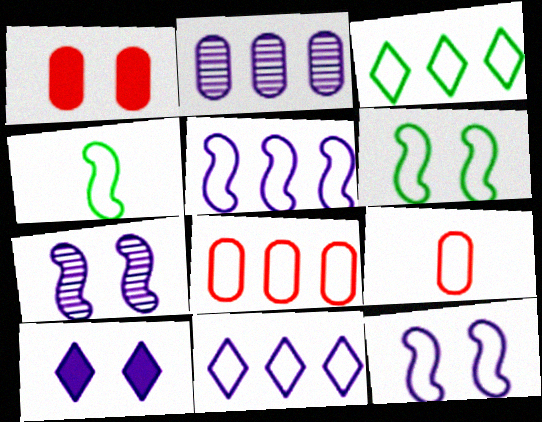[[3, 5, 8], 
[3, 9, 12], 
[6, 9, 11]]